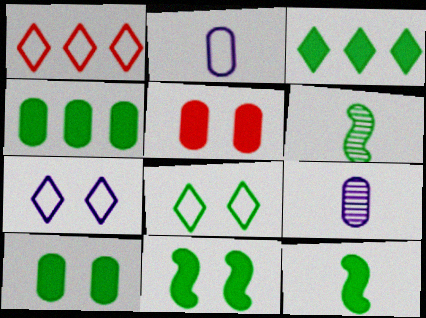[[1, 9, 11], 
[3, 10, 12], 
[4, 6, 8]]